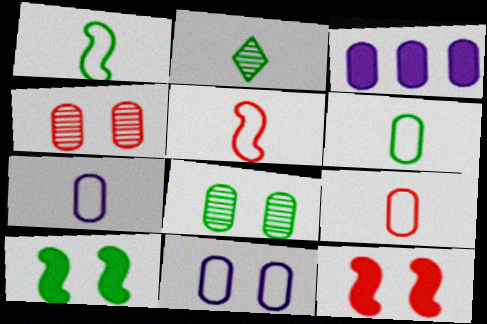[[3, 4, 6], 
[3, 8, 9], 
[6, 7, 9]]